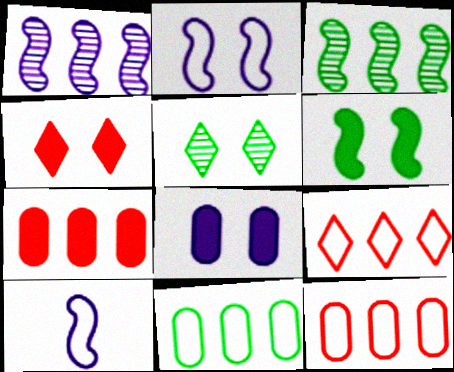[[4, 6, 8], 
[5, 7, 10]]